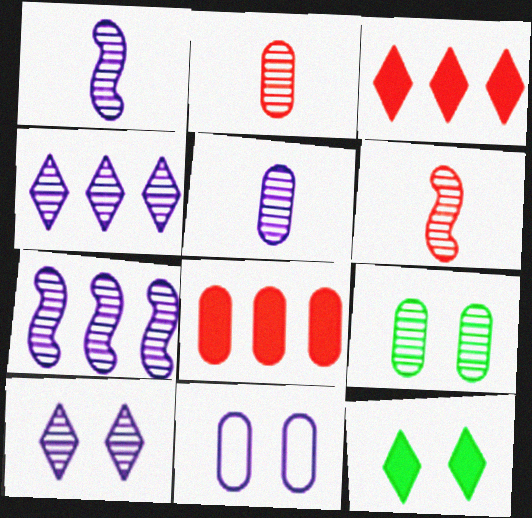[[4, 6, 9], 
[5, 7, 10]]